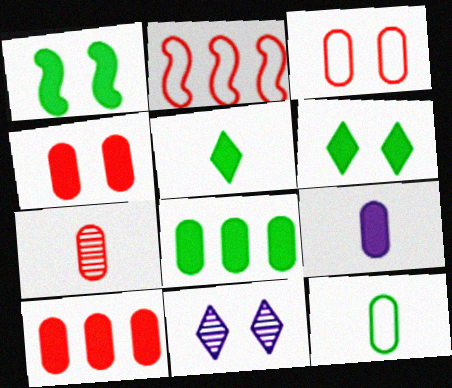[[1, 3, 11], 
[1, 5, 8], 
[3, 7, 10], 
[4, 8, 9], 
[7, 9, 12]]